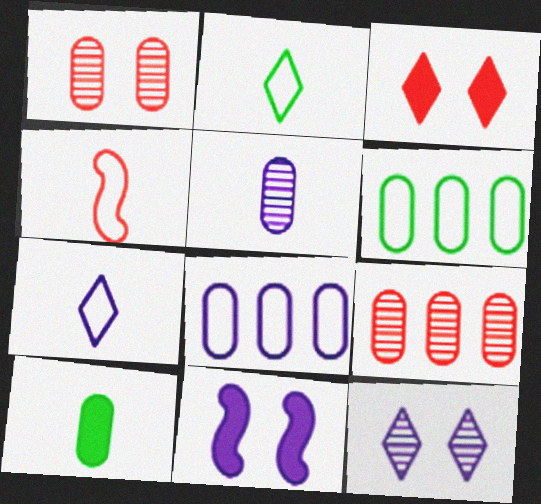[[1, 8, 10], 
[2, 9, 11], 
[3, 4, 9]]